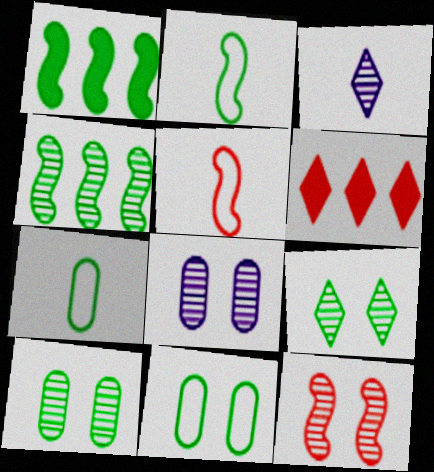[[1, 7, 9], 
[2, 6, 8], 
[8, 9, 12]]